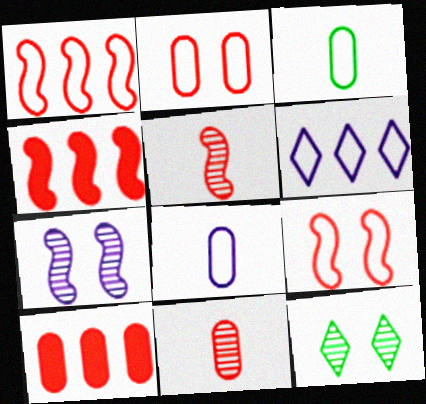[[2, 10, 11], 
[3, 6, 9], 
[4, 5, 9], 
[4, 8, 12]]